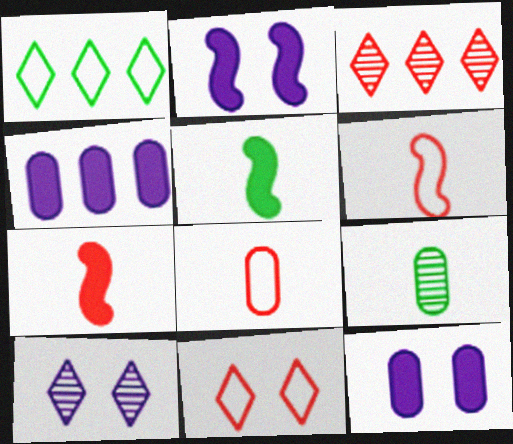[]